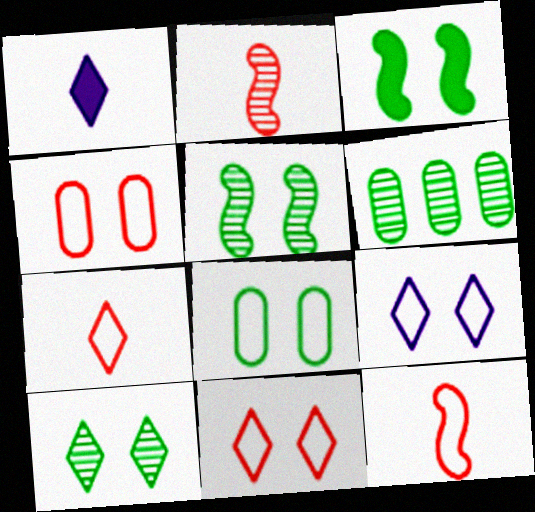[[3, 8, 10]]